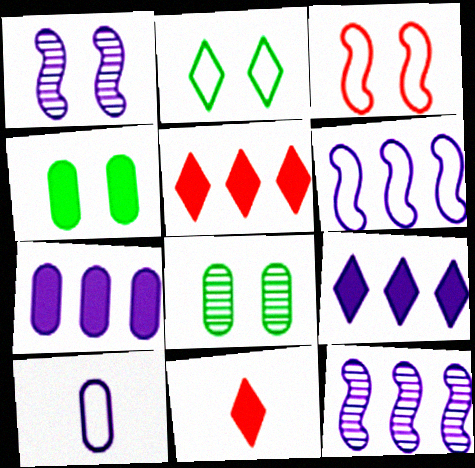[[1, 9, 10], 
[6, 8, 11]]